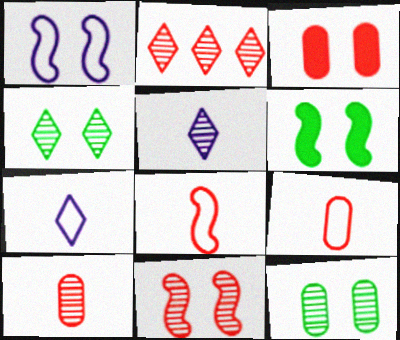[[1, 3, 4], 
[1, 6, 11], 
[2, 3, 8], 
[2, 4, 5], 
[2, 10, 11]]